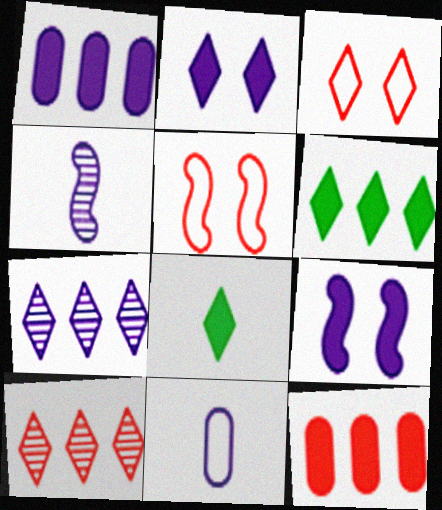[[3, 7, 8], 
[7, 9, 11], 
[8, 9, 12]]